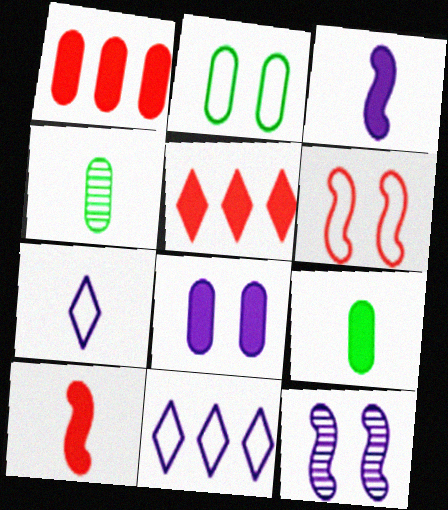[[1, 8, 9], 
[4, 7, 10]]